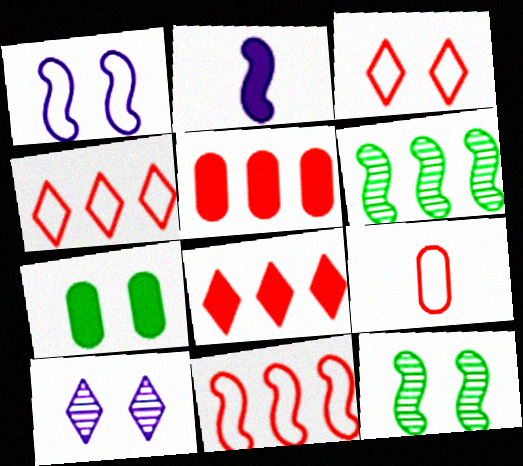[[2, 7, 8], 
[2, 11, 12], 
[3, 9, 11]]